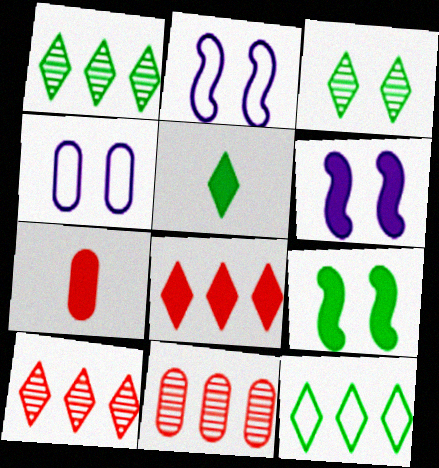[[1, 2, 7], 
[2, 5, 11], 
[3, 5, 12]]